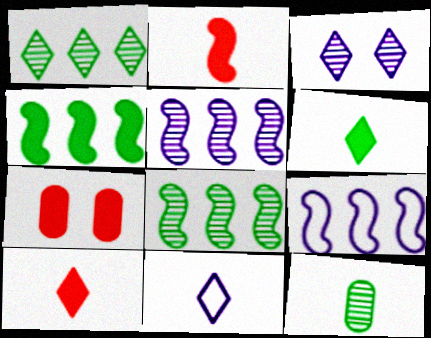[[2, 11, 12], 
[7, 8, 11]]